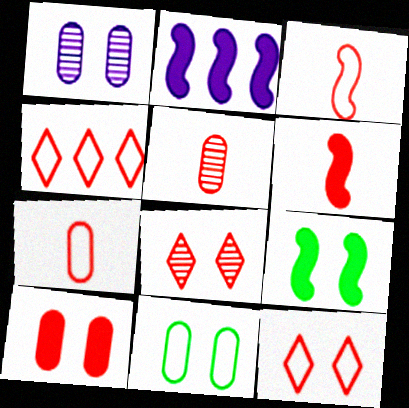[[1, 9, 12], 
[1, 10, 11], 
[2, 6, 9]]